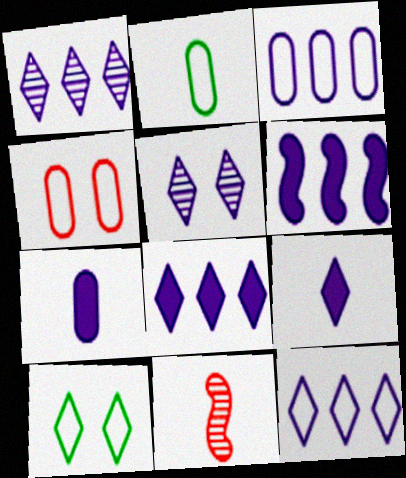[[1, 3, 6], 
[1, 8, 12], 
[2, 3, 4], 
[2, 9, 11], 
[5, 9, 12]]